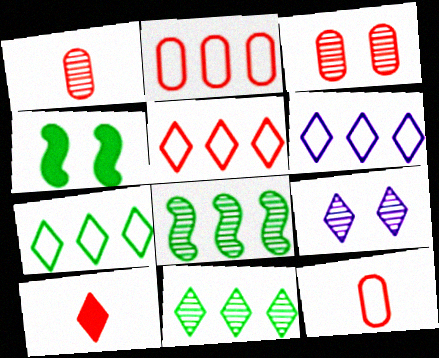[[1, 4, 6], 
[1, 8, 9], 
[5, 6, 7], 
[7, 9, 10]]